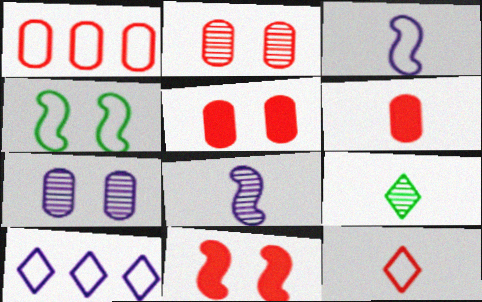[[1, 2, 6], 
[3, 6, 9]]